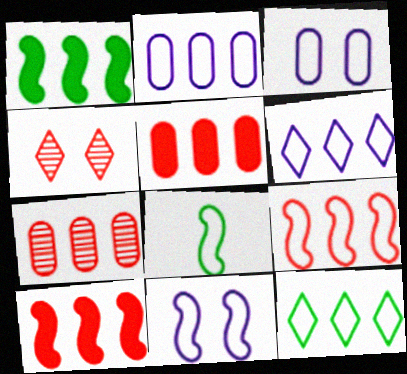[[1, 6, 7], 
[2, 9, 12], 
[8, 9, 11]]